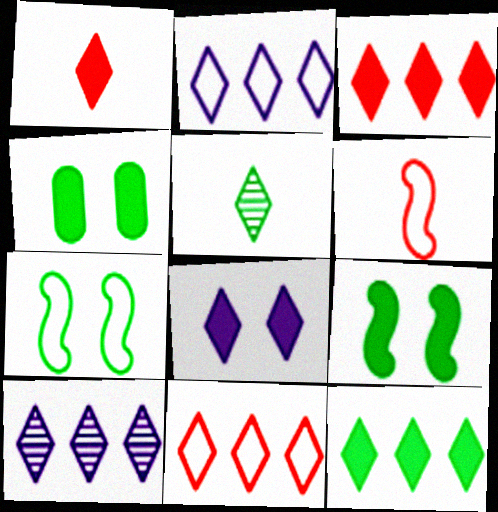[[1, 8, 12], 
[4, 6, 10], 
[5, 8, 11], 
[10, 11, 12]]